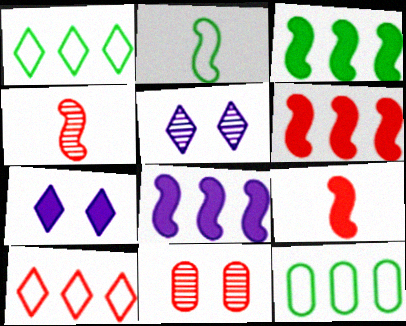[[3, 6, 8], 
[4, 7, 12], 
[5, 9, 12], 
[9, 10, 11]]